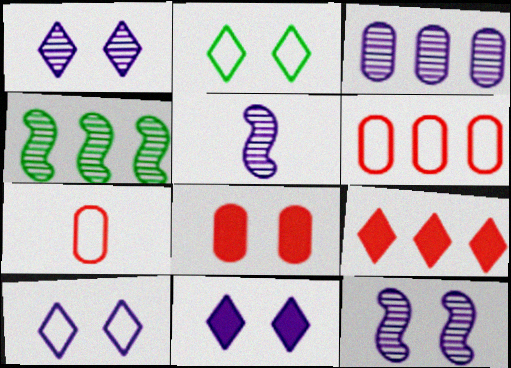[[1, 3, 5], 
[1, 10, 11], 
[2, 8, 12], 
[4, 7, 11]]